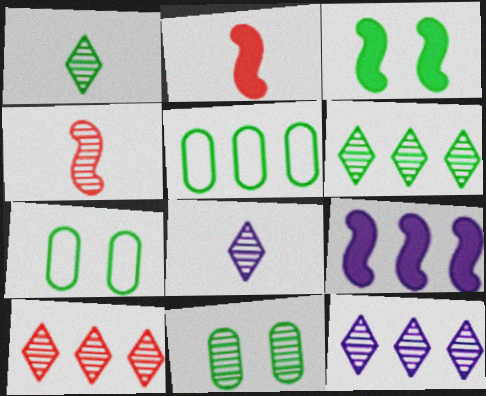[[1, 3, 5], 
[2, 3, 9], 
[2, 7, 12], 
[4, 11, 12], 
[5, 9, 10], 
[6, 10, 12]]